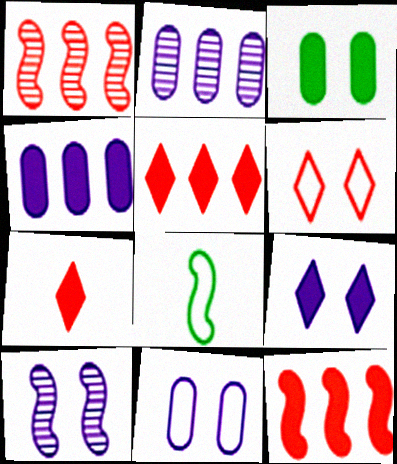[[3, 6, 10], 
[8, 10, 12], 
[9, 10, 11]]